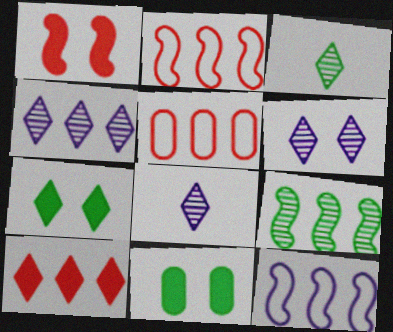[[2, 8, 11], 
[4, 6, 8]]